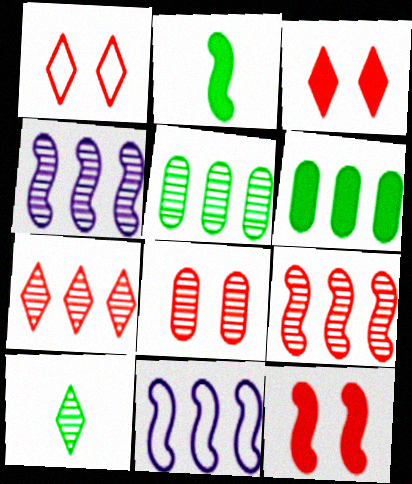[[1, 8, 12], 
[4, 5, 7], 
[4, 8, 10], 
[6, 7, 11]]